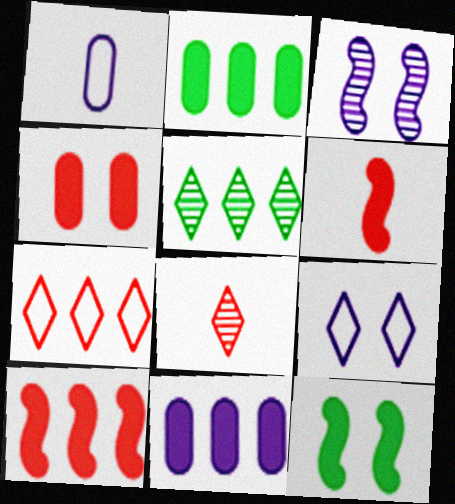[]